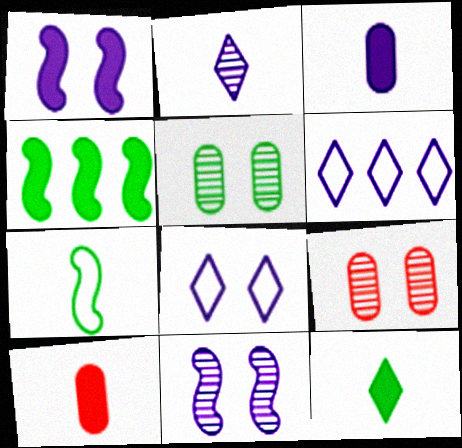[[2, 7, 10], 
[3, 6, 11]]